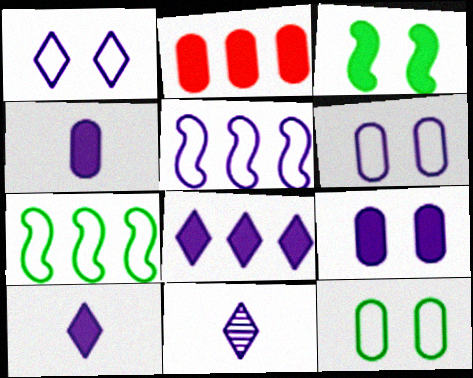[[1, 8, 11], 
[2, 3, 10], 
[5, 9, 11]]